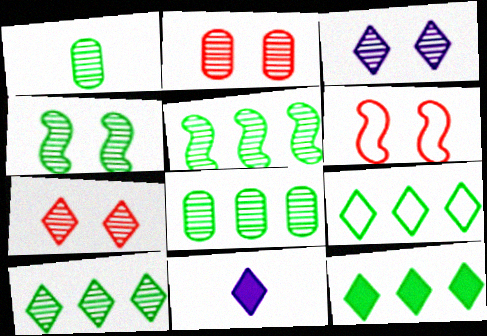[[1, 4, 10], 
[2, 3, 4], 
[5, 8, 10], 
[6, 8, 11], 
[7, 9, 11], 
[9, 10, 12]]